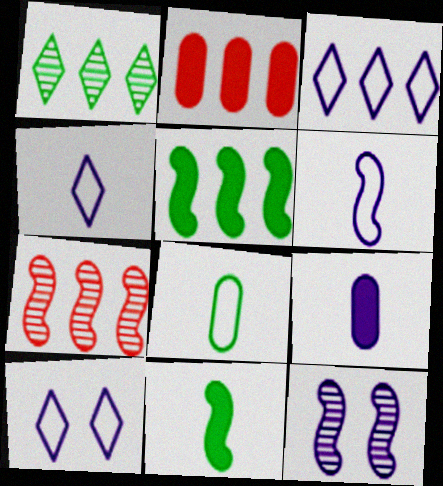[[3, 4, 10], 
[3, 9, 12]]